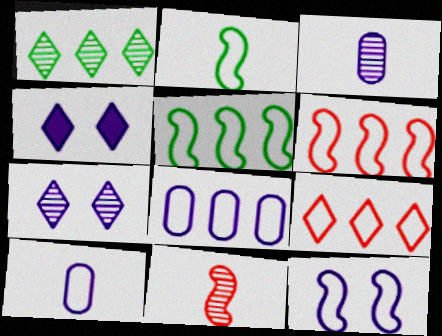[[2, 6, 12], 
[5, 8, 9]]